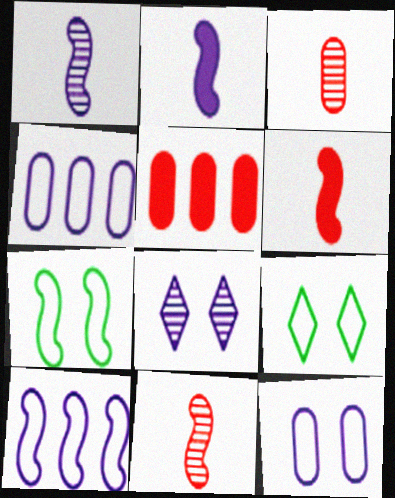[[1, 5, 9], 
[2, 4, 8]]